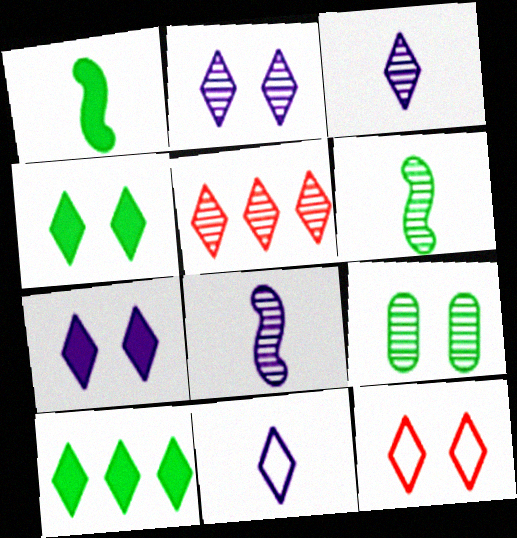[[2, 4, 12], 
[3, 10, 12], 
[4, 5, 11], 
[5, 8, 9]]